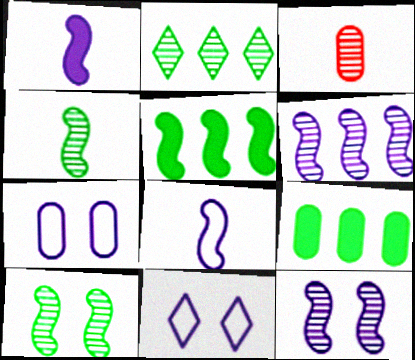[[2, 3, 12], 
[3, 5, 11], 
[3, 7, 9]]